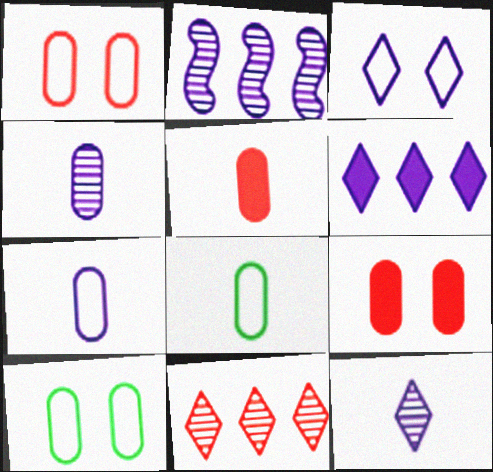[[3, 6, 12], 
[4, 5, 8]]